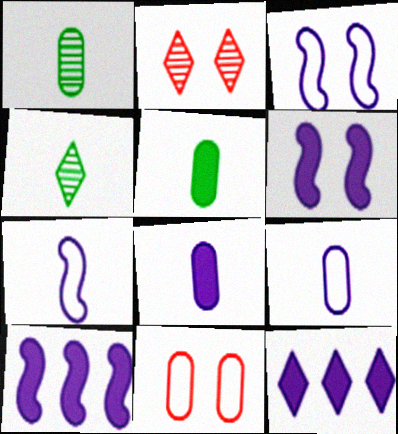[[4, 10, 11], 
[6, 8, 12]]